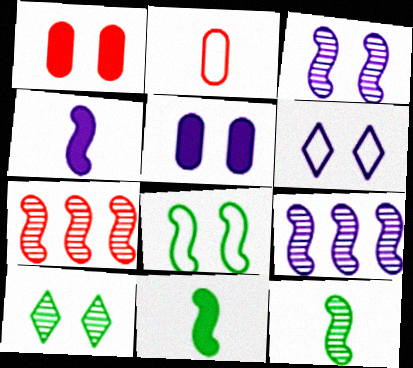[[3, 5, 6], 
[3, 7, 12], 
[4, 7, 8]]